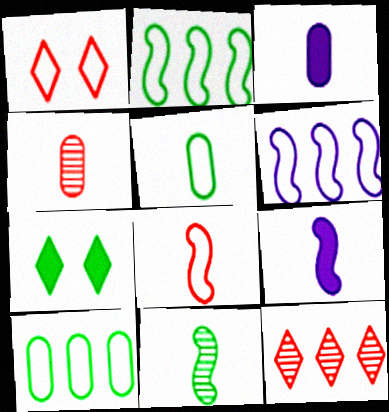[[1, 5, 6], 
[3, 4, 5], 
[4, 6, 7], 
[7, 10, 11], 
[8, 9, 11]]